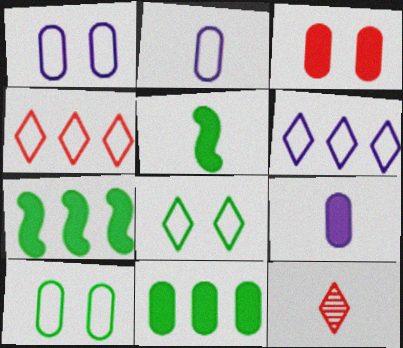[[1, 7, 12], 
[2, 5, 12], 
[3, 9, 11]]